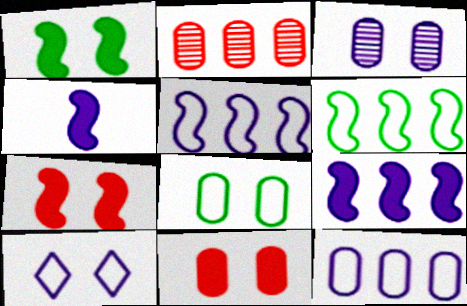[[3, 8, 11]]